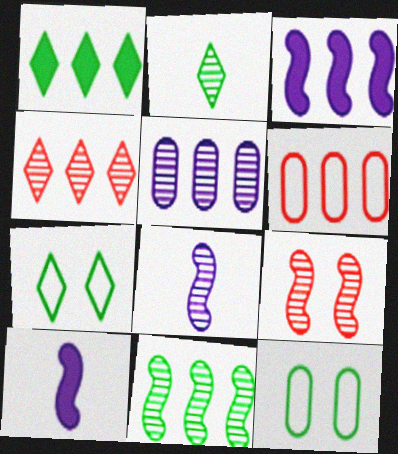[[1, 2, 7], 
[2, 5, 9], 
[4, 5, 11], 
[4, 10, 12], 
[8, 9, 11]]